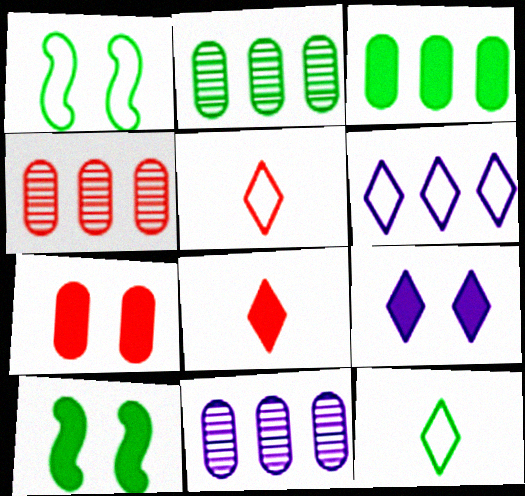[[1, 8, 11], 
[2, 4, 11], 
[2, 10, 12], 
[5, 10, 11], 
[7, 9, 10]]